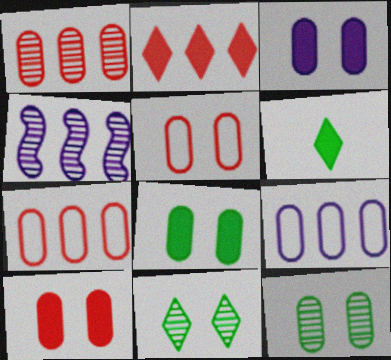[[3, 5, 12], 
[3, 8, 10], 
[4, 5, 6]]